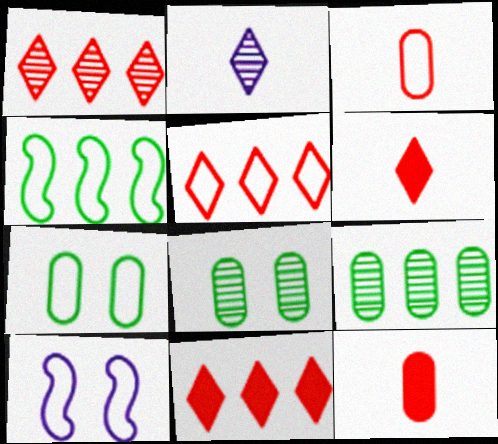[[1, 5, 11], 
[6, 9, 10]]